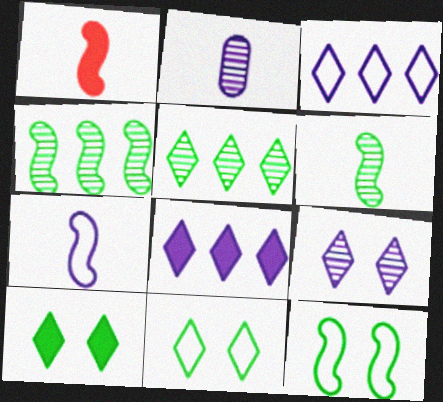[[1, 6, 7]]